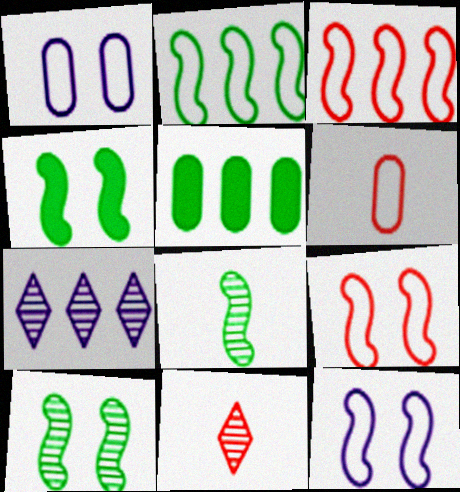[[2, 4, 8], 
[3, 5, 7], 
[4, 6, 7], 
[5, 11, 12]]